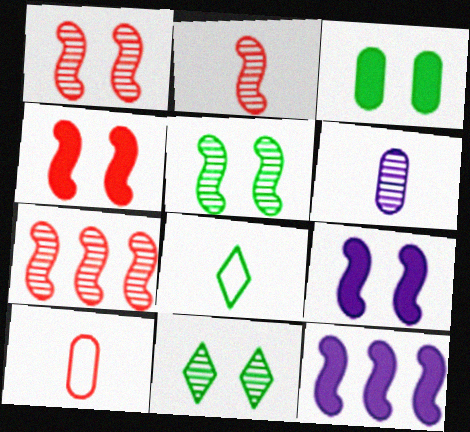[[1, 2, 7], 
[6, 7, 11], 
[10, 11, 12]]